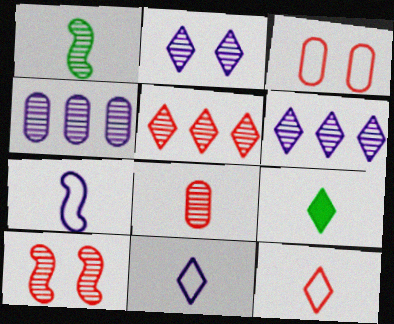[[5, 8, 10], 
[7, 8, 9]]